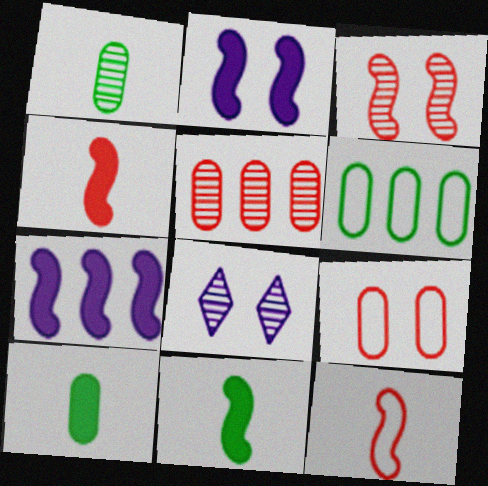[[4, 6, 8]]